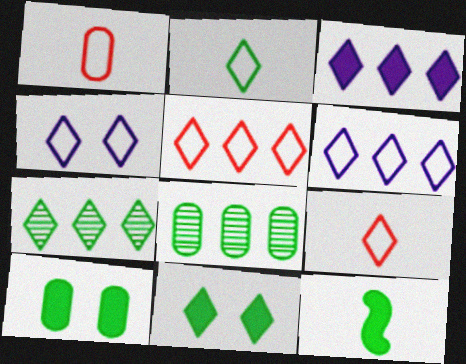[[2, 4, 5], 
[2, 7, 11], 
[3, 5, 7]]